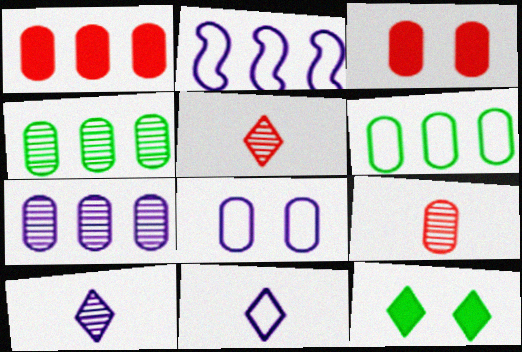[[1, 6, 7], 
[2, 8, 11], 
[2, 9, 12]]